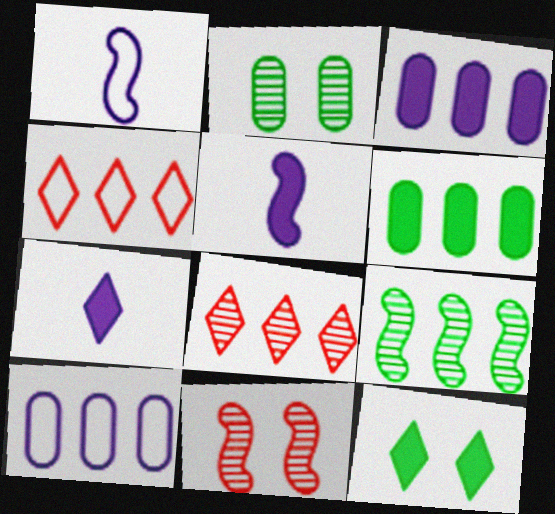[[2, 4, 5], 
[3, 4, 9]]